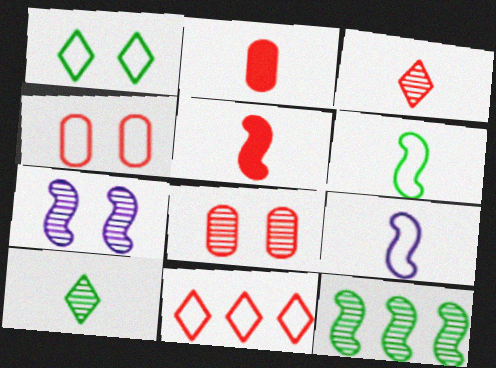[[2, 9, 10], 
[5, 8, 11]]